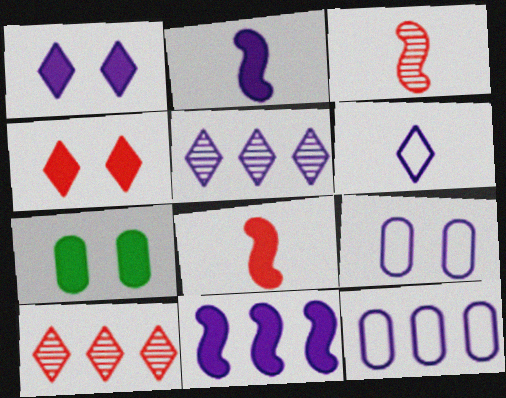[[1, 5, 6], 
[2, 5, 9], 
[5, 11, 12]]